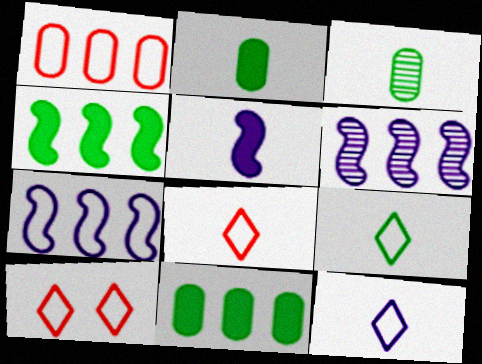[[2, 6, 10], 
[3, 5, 8], 
[8, 9, 12]]